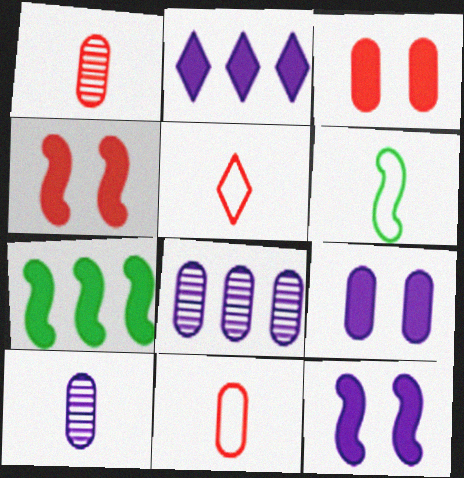[]